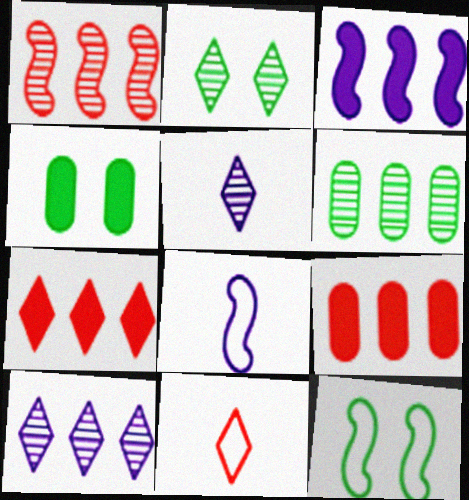[[1, 6, 10], 
[2, 4, 12], 
[2, 8, 9], 
[5, 9, 12]]